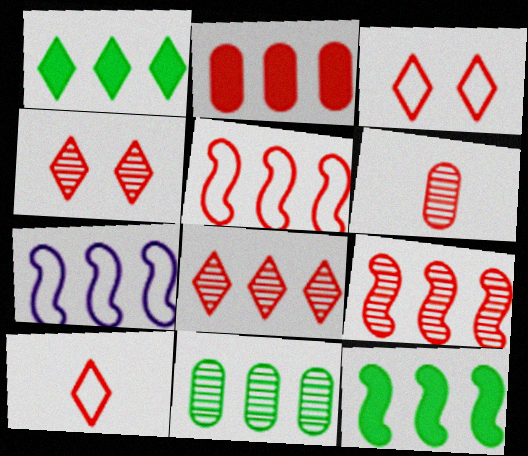[[2, 5, 8], 
[4, 6, 9], 
[7, 9, 12]]